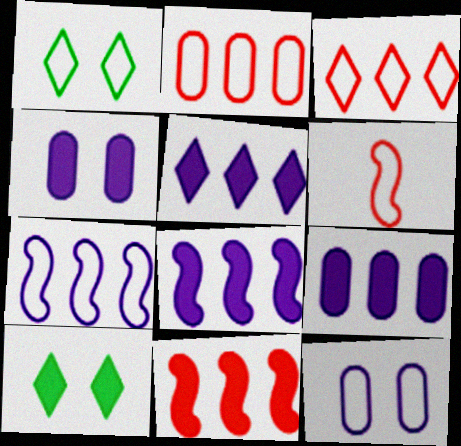[[5, 8, 9]]